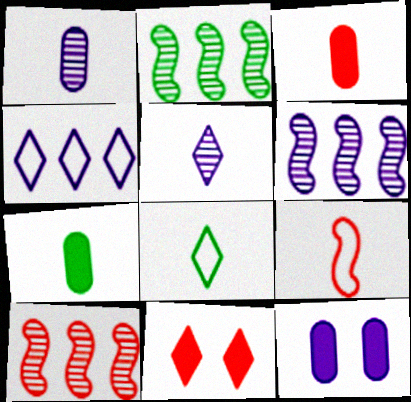[[2, 6, 10], 
[5, 7, 9], 
[8, 10, 12]]